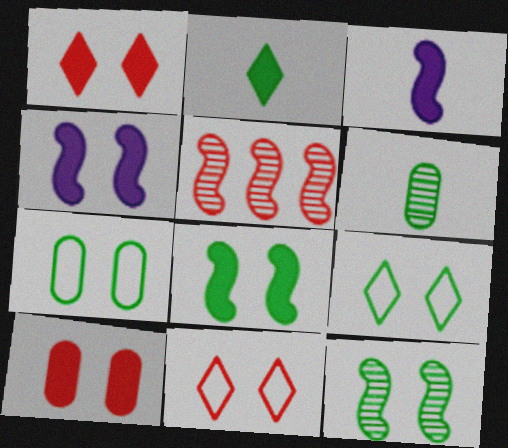[]